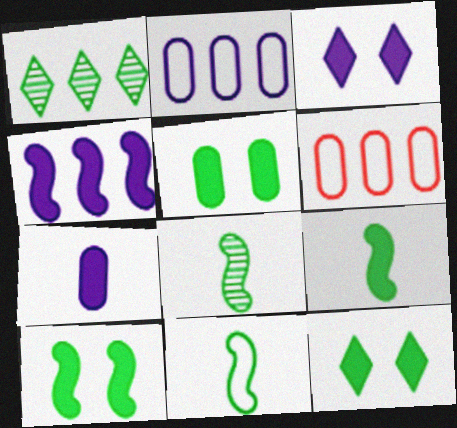[[1, 4, 6], 
[1, 5, 11], 
[3, 4, 7], 
[3, 6, 8], 
[5, 10, 12], 
[8, 9, 11]]